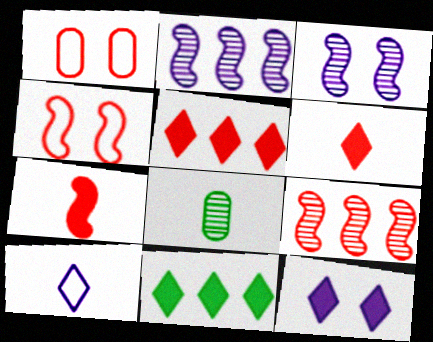[[1, 6, 9], 
[4, 7, 9], 
[6, 11, 12], 
[7, 8, 10]]